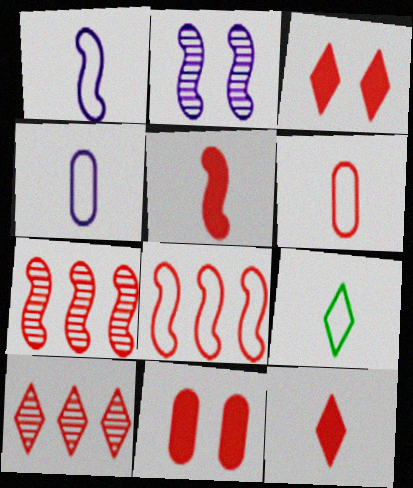[[1, 6, 9], 
[3, 6, 7]]